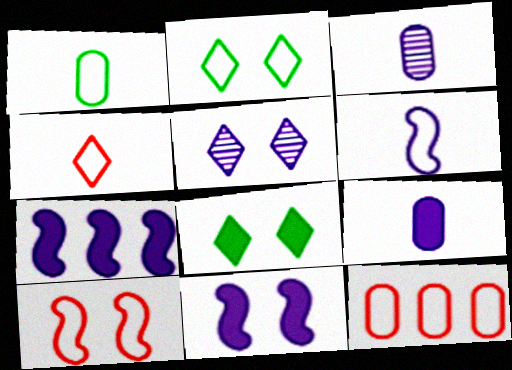[[1, 4, 6], 
[2, 6, 12], 
[4, 10, 12]]